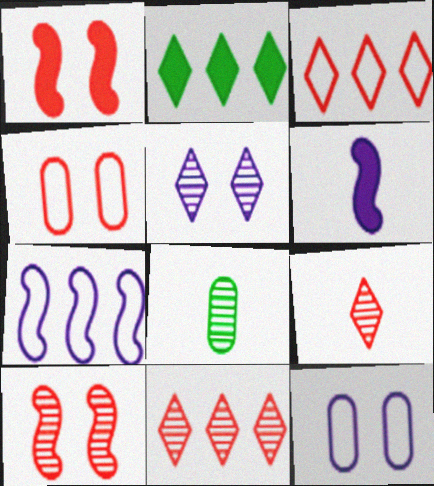[]